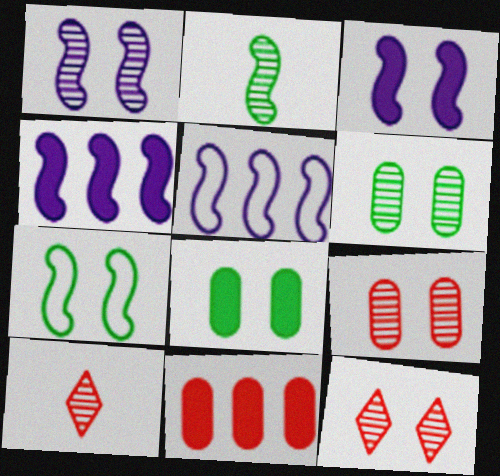[[1, 6, 12], 
[5, 8, 10]]